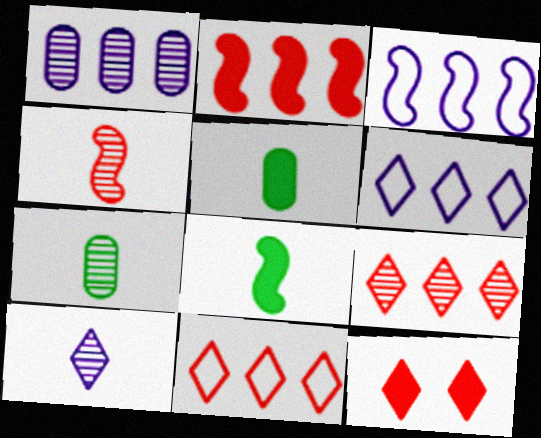[[3, 7, 12], 
[4, 7, 10]]